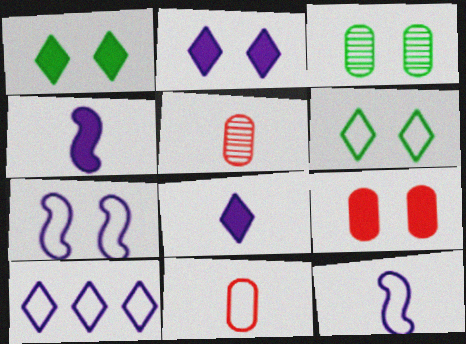[]